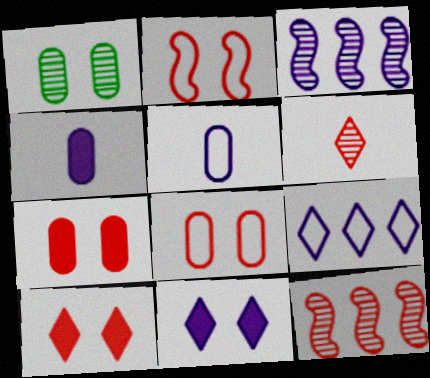[[1, 2, 11], 
[1, 3, 6], 
[3, 5, 11]]